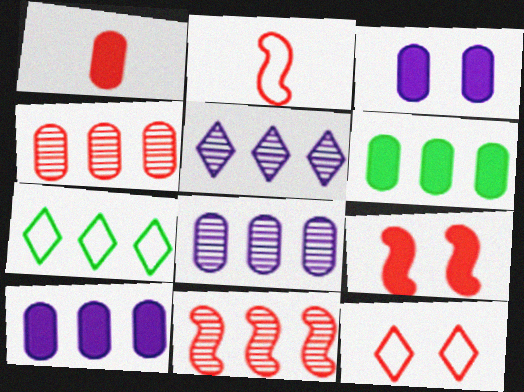[[1, 3, 6], 
[1, 11, 12], 
[2, 9, 11], 
[7, 10, 11]]